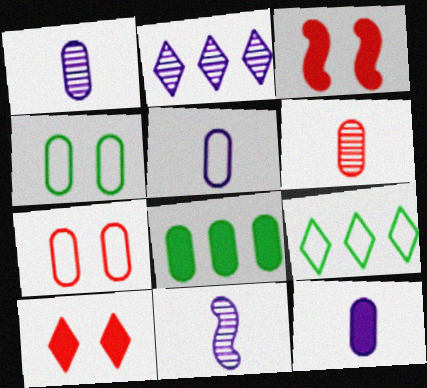[[1, 3, 9], 
[1, 5, 12], 
[1, 7, 8]]